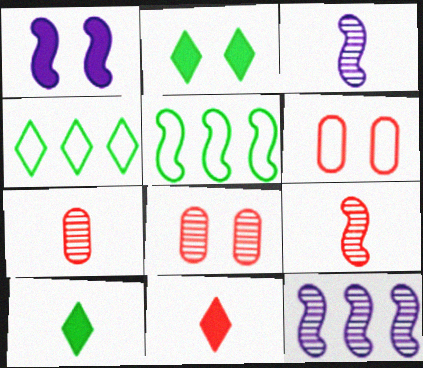[[1, 4, 7], 
[1, 5, 9], 
[6, 10, 12]]